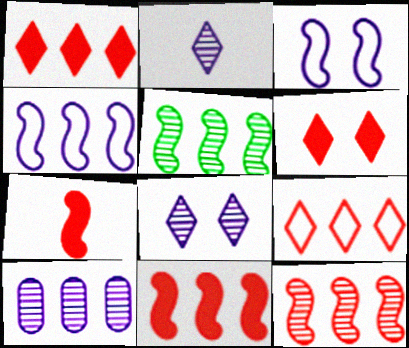[[3, 5, 7], 
[4, 5, 11]]